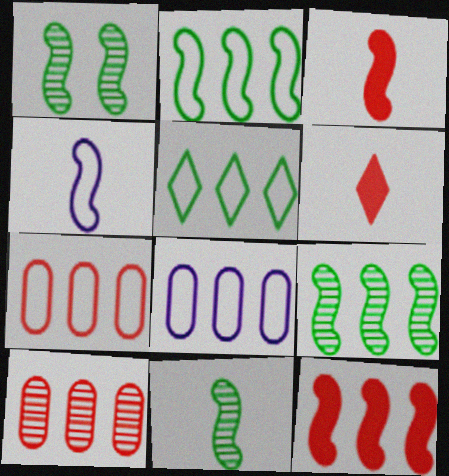[[1, 4, 12], 
[1, 6, 8], 
[1, 9, 11], 
[3, 4, 11]]